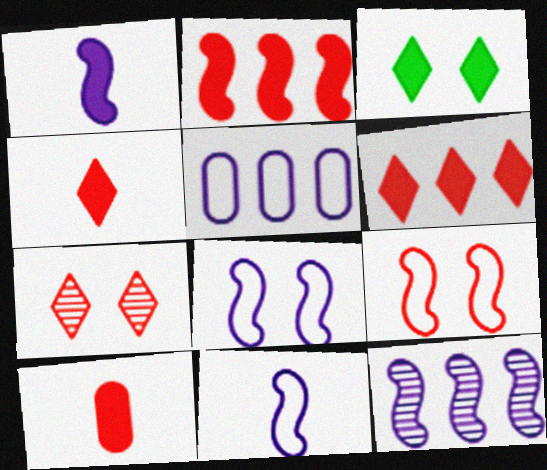[[1, 8, 12]]